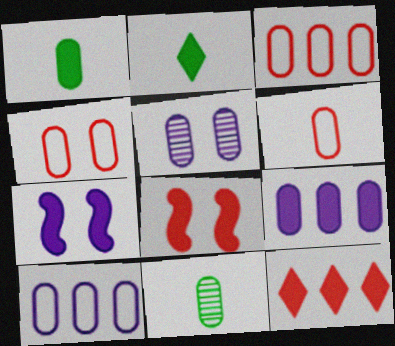[[1, 3, 5], 
[1, 7, 12], 
[2, 8, 9], 
[3, 4, 6], 
[4, 9, 11]]